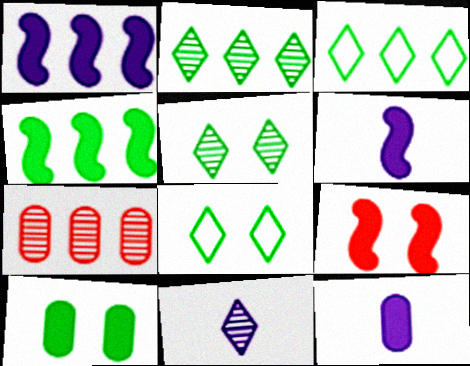[[1, 3, 7], 
[4, 6, 9], 
[6, 7, 8]]